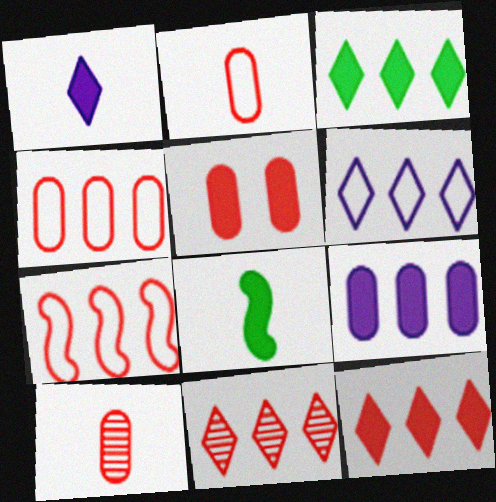[[3, 6, 11], 
[4, 5, 10]]